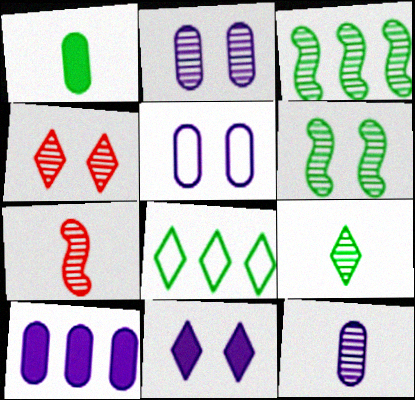[[1, 6, 8], 
[2, 4, 6], 
[3, 4, 12], 
[5, 10, 12], 
[7, 9, 12]]